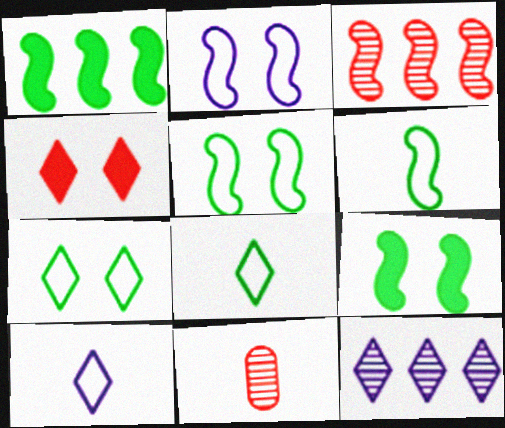[[4, 8, 12]]